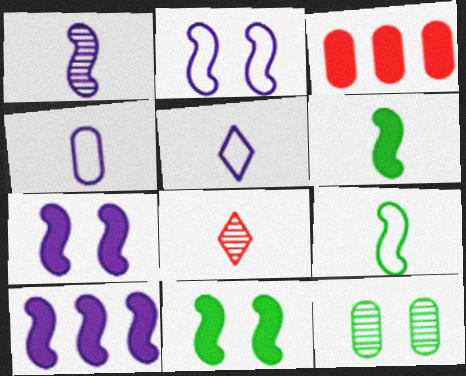[[1, 2, 10], 
[3, 4, 12], 
[4, 6, 8]]